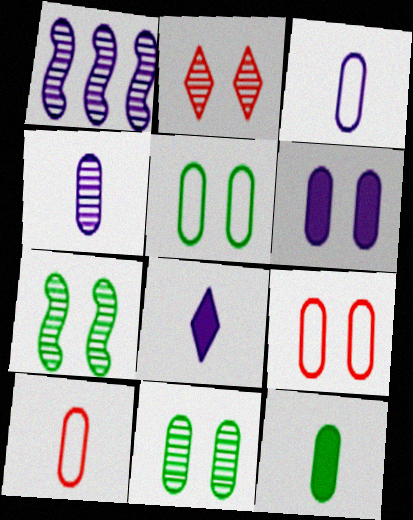[[4, 10, 12], 
[6, 9, 11]]